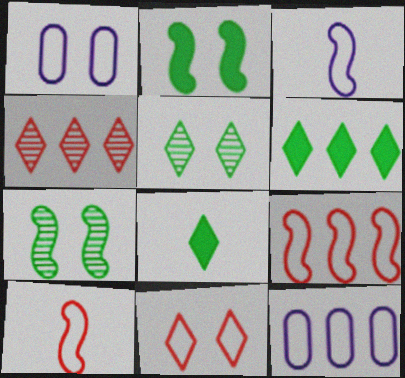[]